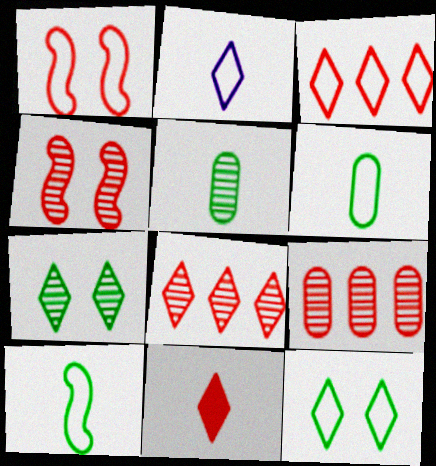[[1, 9, 11], 
[2, 3, 12]]